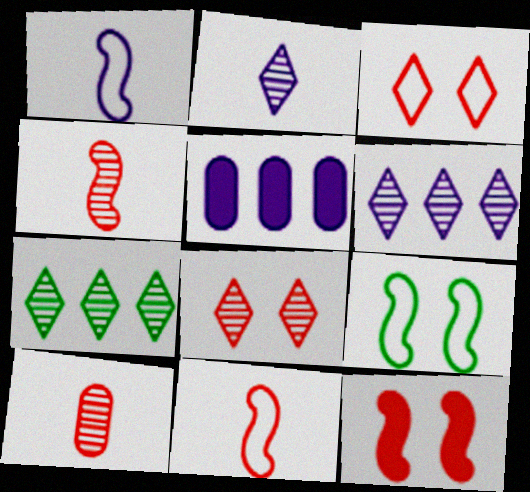[[2, 7, 8]]